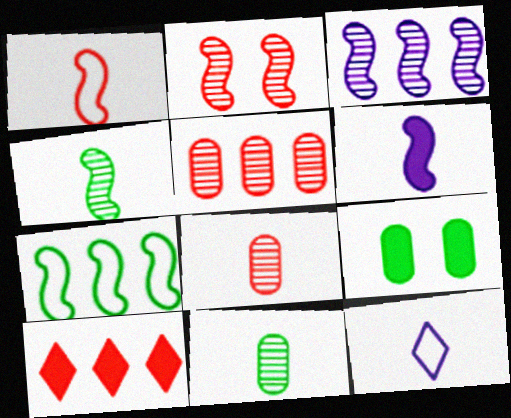[[1, 4, 6], 
[2, 3, 4], 
[2, 6, 7], 
[6, 9, 10]]